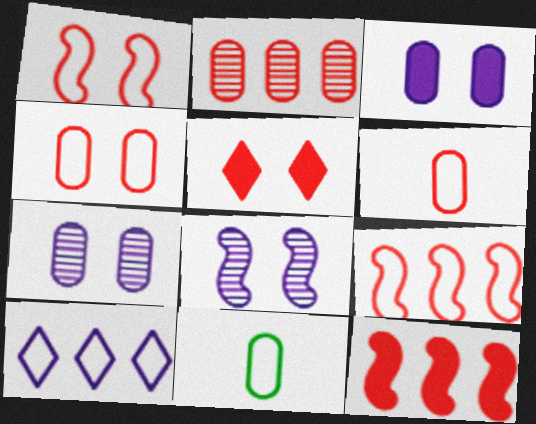[[1, 10, 11], 
[2, 3, 11]]